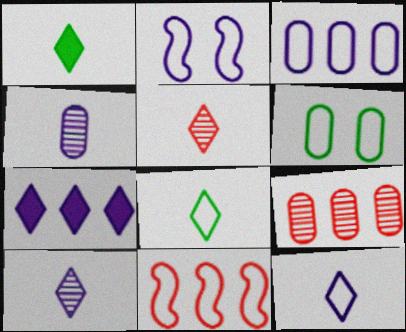[[1, 2, 9], 
[1, 5, 12], 
[2, 3, 12], 
[2, 4, 7], 
[6, 11, 12]]